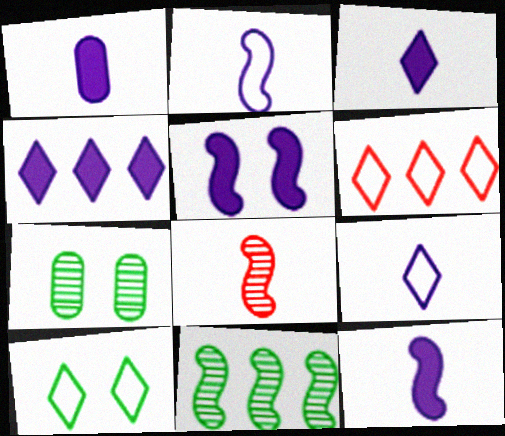[[1, 3, 12], 
[1, 4, 5], 
[6, 7, 12], 
[6, 9, 10]]